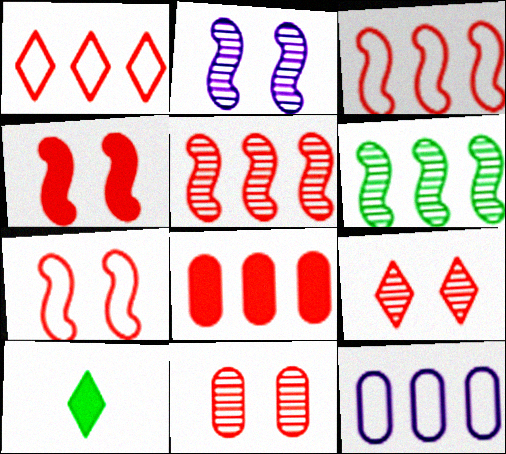[[1, 5, 8]]